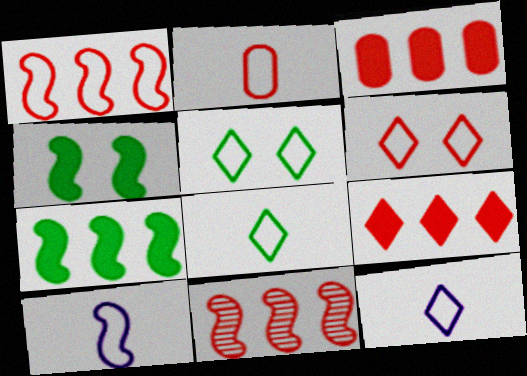[[1, 2, 6], 
[2, 8, 10], 
[4, 10, 11]]